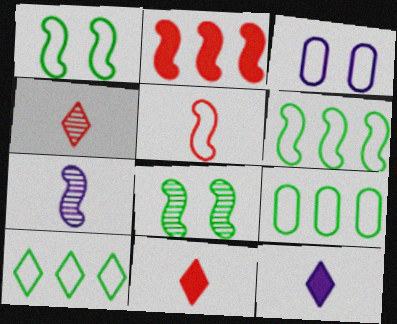[[1, 2, 7], 
[3, 5, 10], 
[6, 9, 10]]